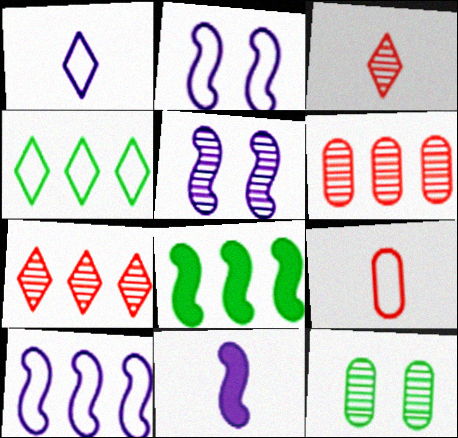[[2, 4, 9], 
[5, 10, 11]]